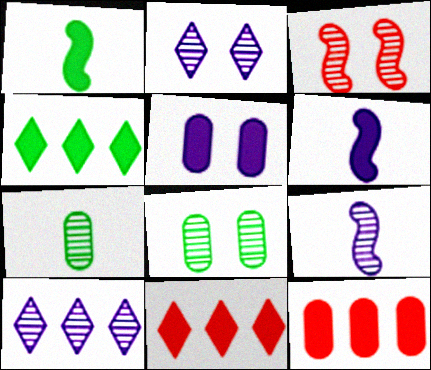[[1, 5, 11], 
[2, 3, 8], 
[3, 7, 10]]